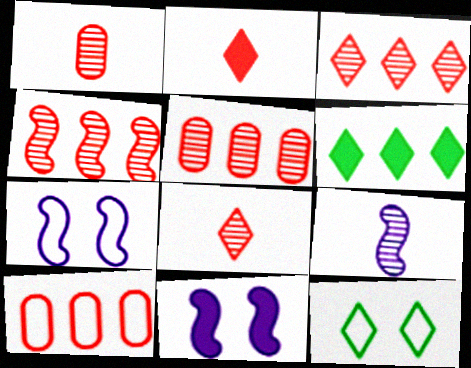[[1, 6, 7], 
[3, 4, 5]]